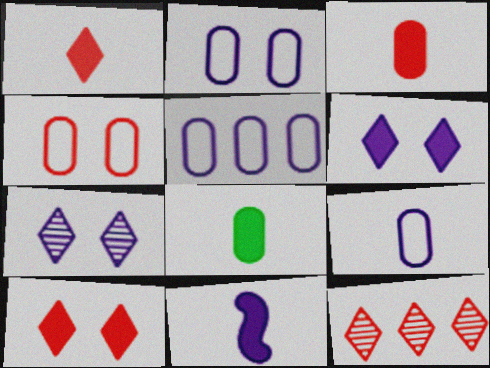[[1, 8, 11], 
[2, 5, 9], 
[5, 7, 11]]